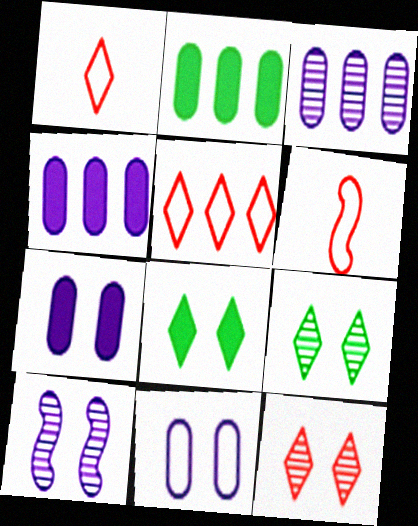[[1, 2, 10], 
[3, 6, 8], 
[4, 6, 9]]